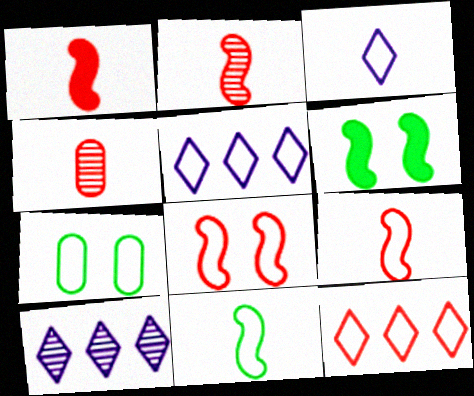[[1, 2, 9], 
[1, 7, 10], 
[4, 5, 6], 
[5, 7, 9]]